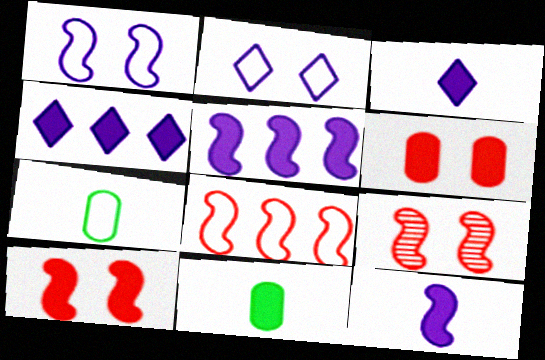[[2, 7, 8], 
[4, 7, 9], 
[4, 10, 11]]